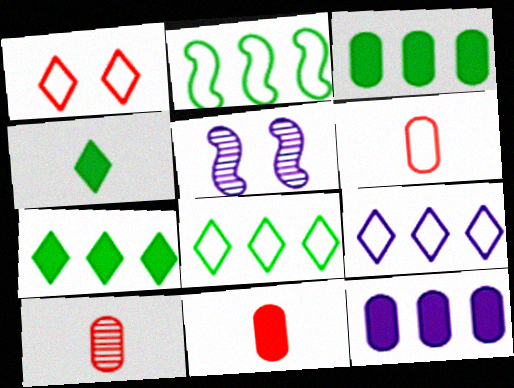[[5, 6, 7], 
[5, 8, 11], 
[6, 10, 11]]